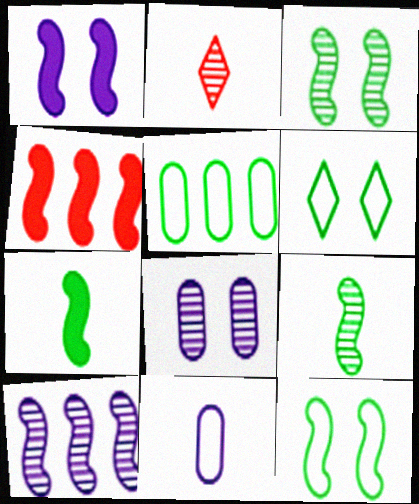[[1, 2, 5], 
[1, 4, 7], 
[2, 7, 11]]